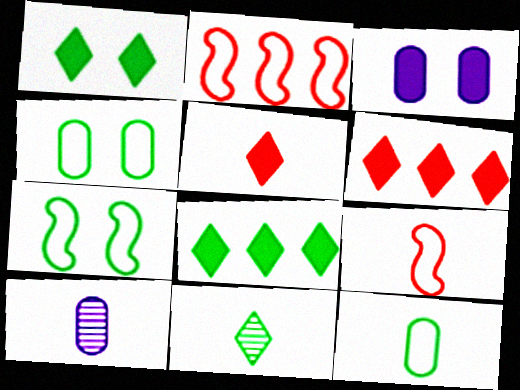[[1, 2, 10], 
[2, 3, 11], 
[6, 7, 10]]